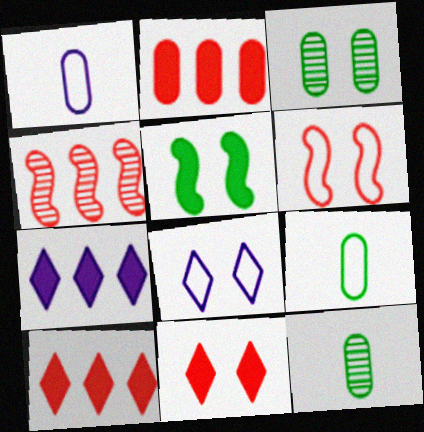[[1, 2, 3], 
[6, 7, 12]]